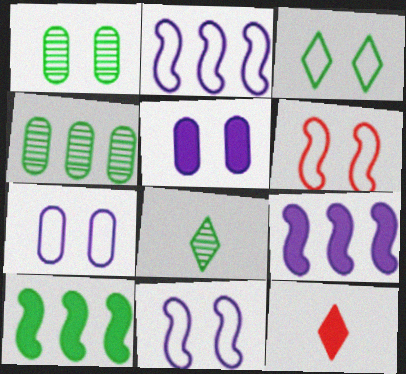[[1, 2, 12], 
[3, 6, 7], 
[4, 11, 12], 
[5, 10, 12]]